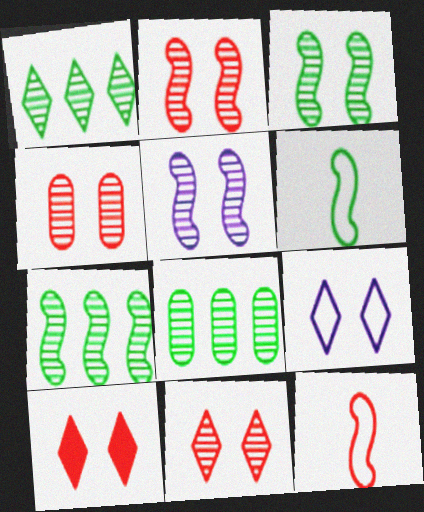[[1, 7, 8], 
[2, 3, 5], 
[2, 4, 11]]